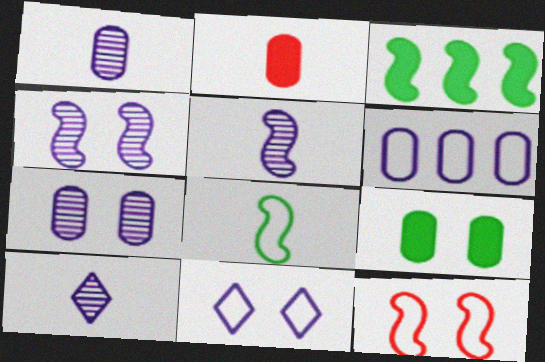[[1, 5, 10], 
[2, 8, 10], 
[3, 5, 12]]